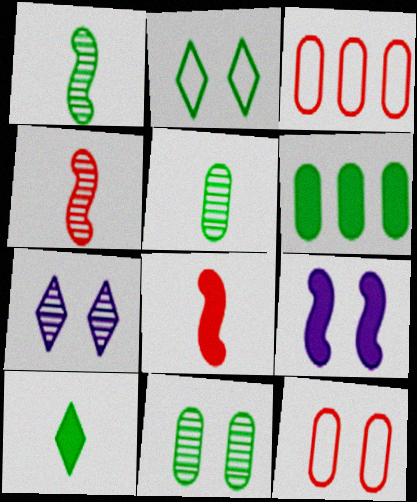[[1, 2, 6]]